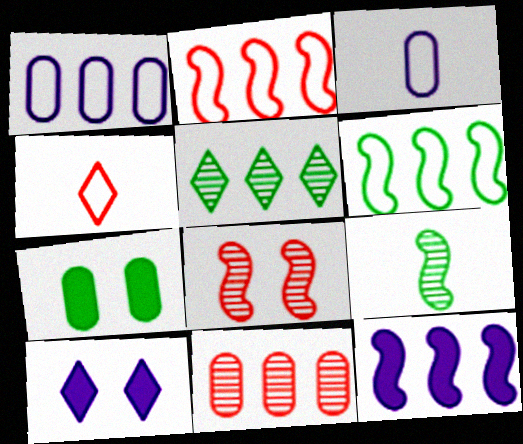[[3, 7, 11], 
[4, 5, 10]]